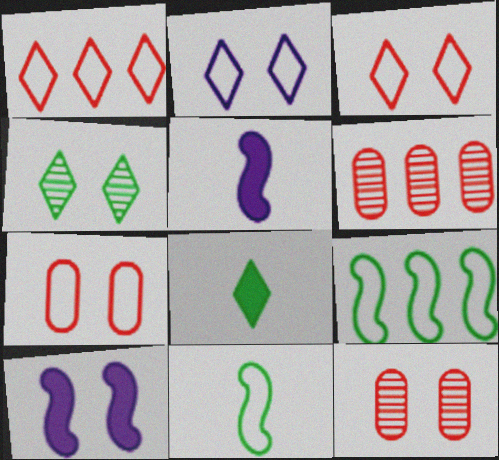[[4, 7, 10]]